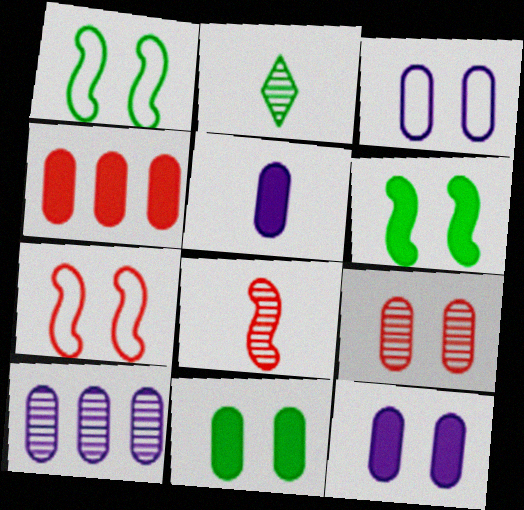[[3, 5, 10], 
[3, 9, 11], 
[4, 5, 11]]